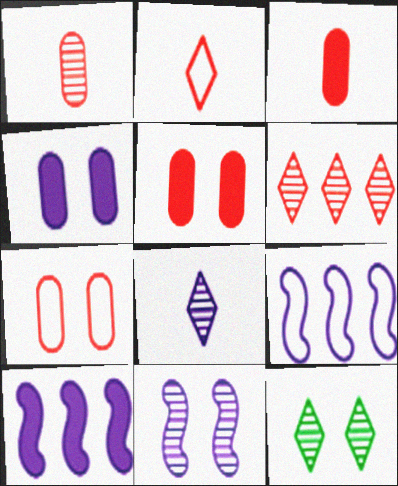[[3, 9, 12], 
[4, 8, 9], 
[6, 8, 12]]